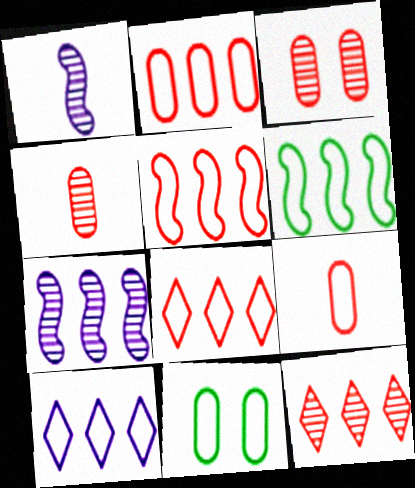[[2, 5, 8], 
[2, 6, 10]]